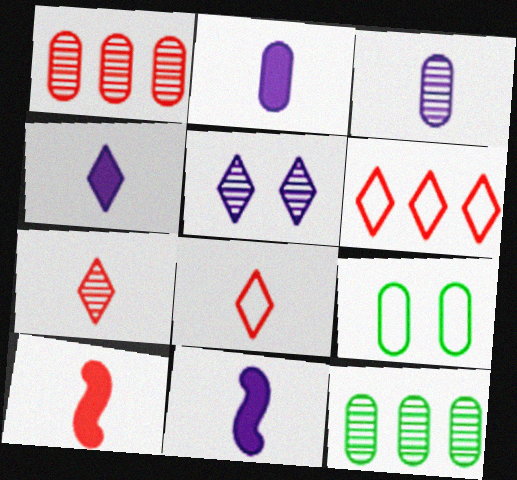[[1, 2, 9], 
[2, 4, 11]]